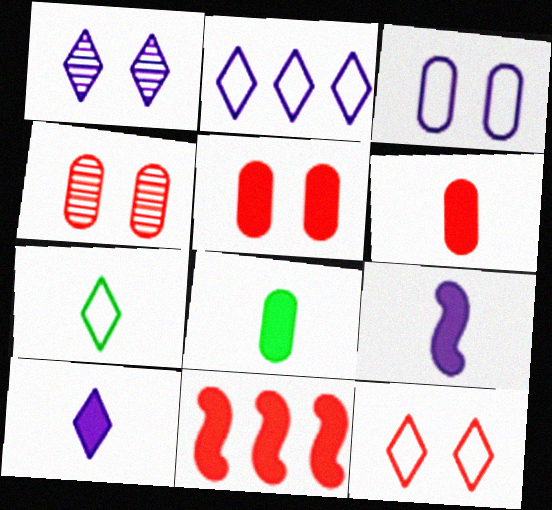[[1, 2, 10], 
[2, 7, 12]]